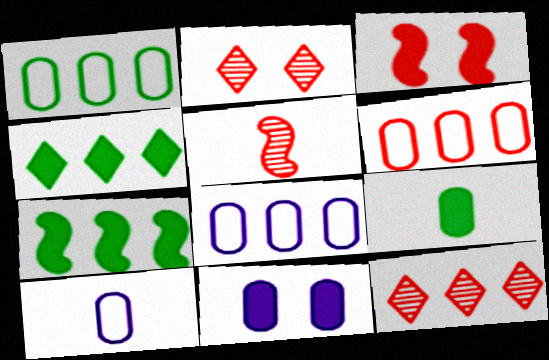[[1, 6, 8], 
[2, 7, 10], 
[7, 8, 12]]